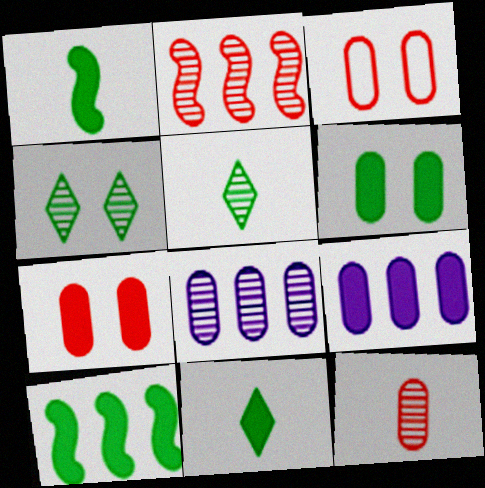[[6, 10, 11]]